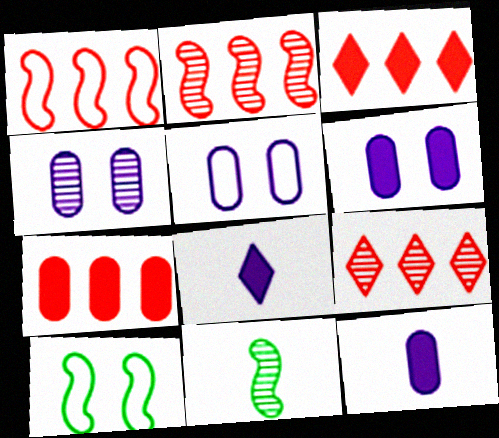[[1, 7, 9], 
[3, 5, 11], 
[4, 5, 6], 
[4, 9, 11], 
[9, 10, 12]]